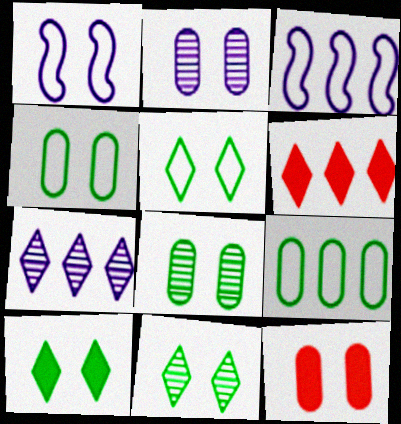[[1, 11, 12], 
[2, 4, 12], 
[5, 10, 11]]